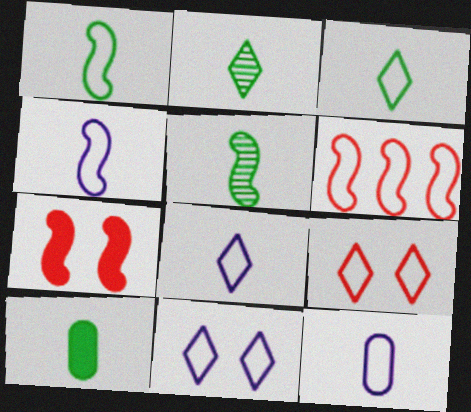[[1, 2, 10], 
[3, 5, 10], 
[4, 8, 12]]